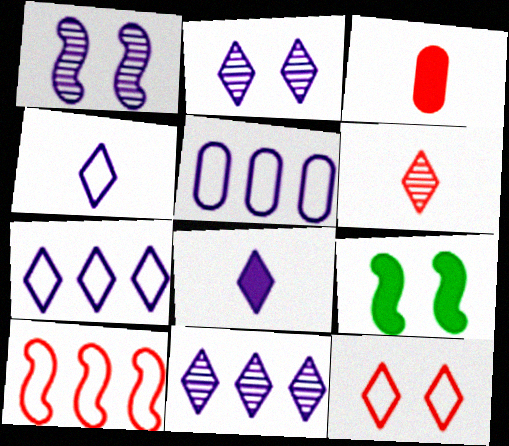[[1, 5, 8], 
[2, 7, 8], 
[5, 6, 9]]